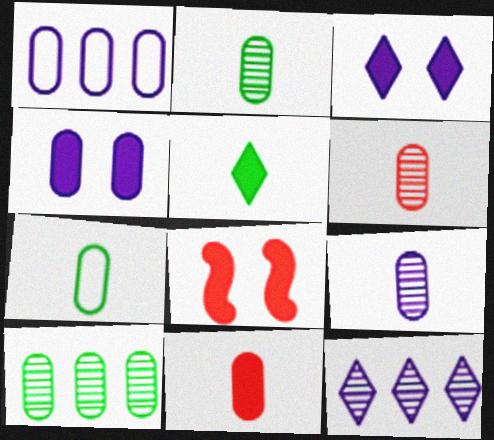[[1, 4, 9], 
[2, 6, 9], 
[7, 8, 12], 
[7, 9, 11]]